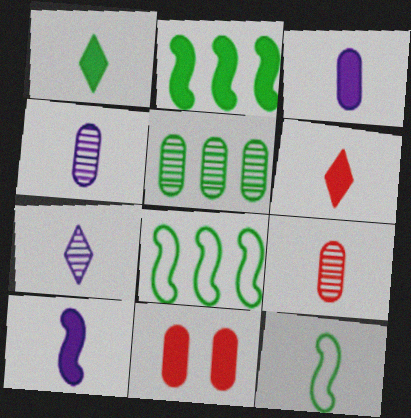[[4, 6, 12], 
[7, 8, 11]]